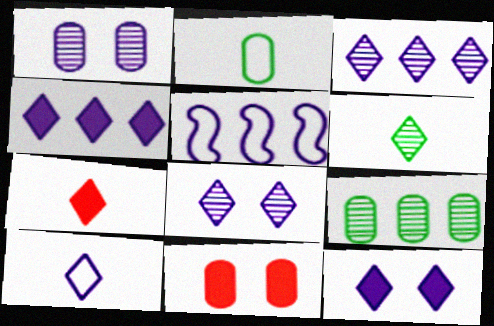[[3, 10, 12], 
[4, 8, 10], 
[5, 6, 11], 
[6, 7, 10]]